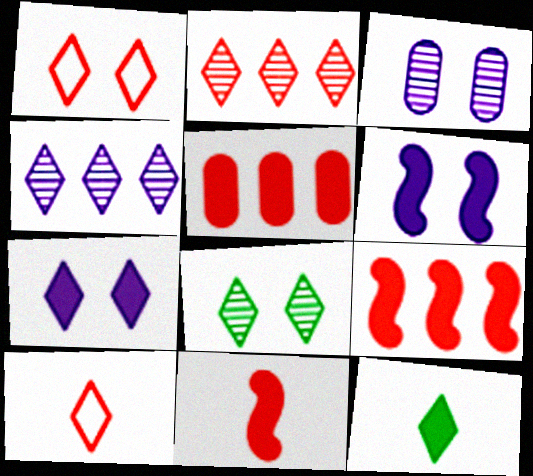[[1, 4, 12], 
[1, 7, 8], 
[5, 6, 12]]